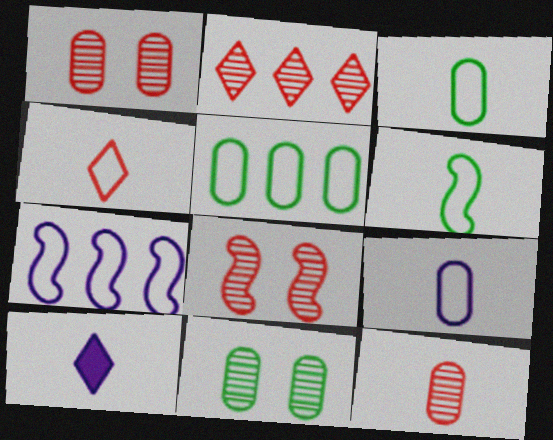[[2, 8, 12], 
[4, 6, 9], 
[5, 8, 10], 
[6, 10, 12]]